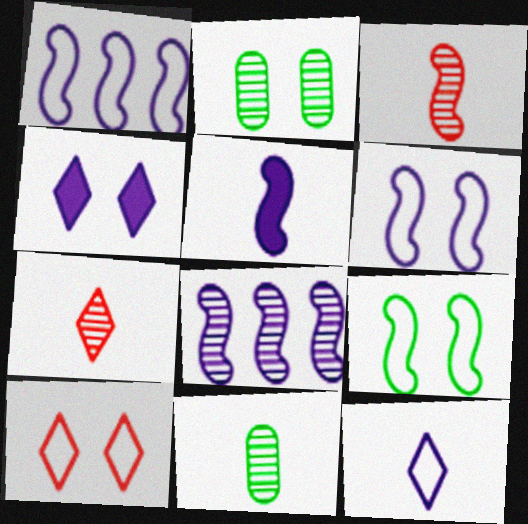[[2, 7, 8], 
[5, 6, 8]]